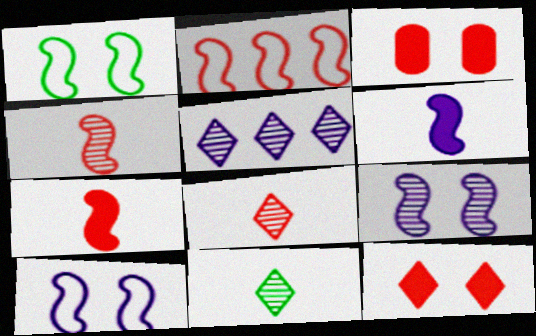[[2, 3, 8]]